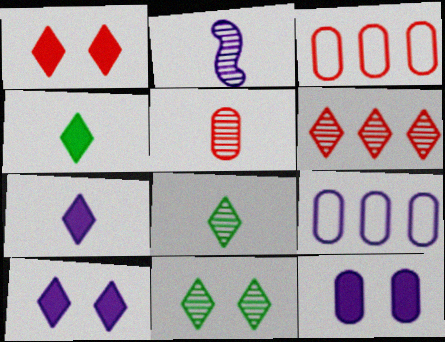[[2, 5, 8], 
[2, 9, 10]]